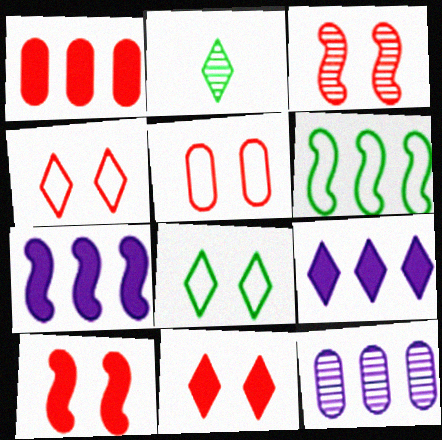[[2, 3, 12], 
[2, 4, 9], 
[2, 5, 7], 
[3, 5, 11]]